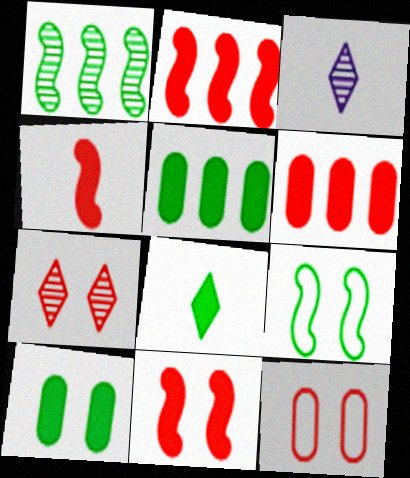[[2, 4, 11], 
[3, 6, 9], 
[7, 11, 12]]